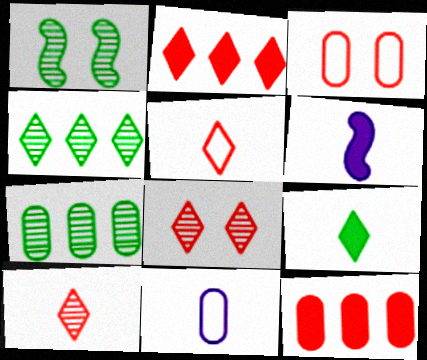[[1, 2, 11], 
[2, 5, 8], 
[3, 4, 6]]